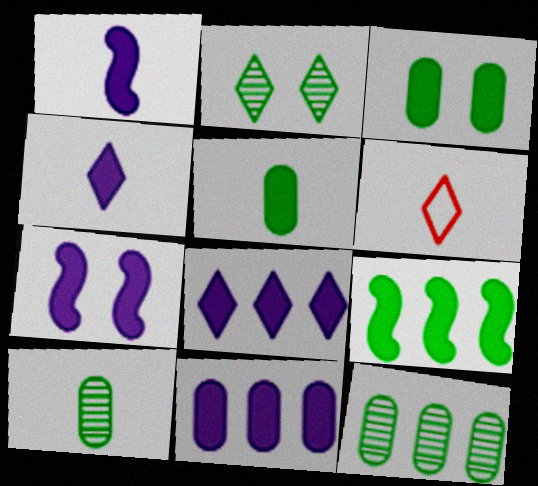[[1, 6, 10], 
[2, 6, 8], 
[4, 7, 11], 
[6, 7, 12]]